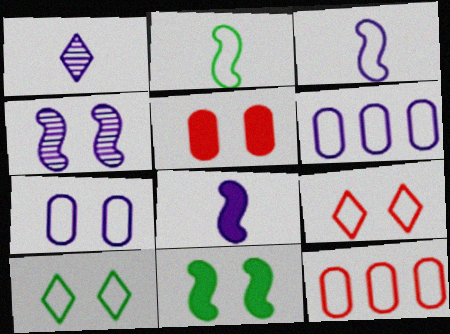[[1, 11, 12], 
[2, 6, 9], 
[3, 10, 12], 
[4, 5, 10]]